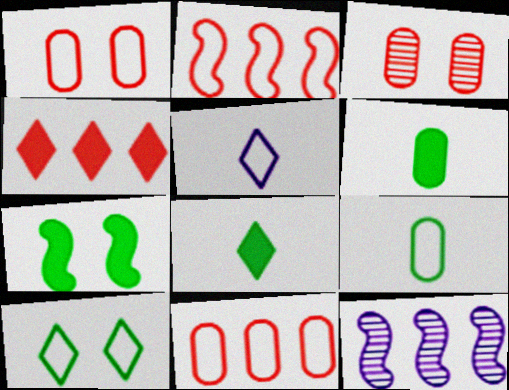[[1, 8, 12]]